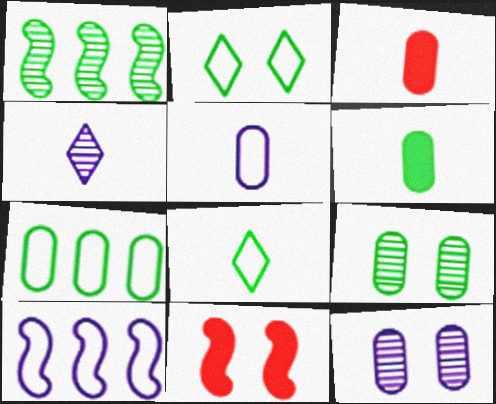[[1, 2, 6], 
[2, 11, 12], 
[3, 7, 12], 
[4, 7, 11], 
[6, 7, 9]]